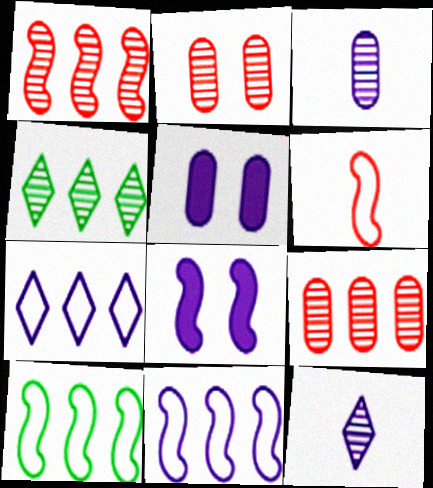[[3, 7, 8], 
[4, 5, 6], 
[5, 11, 12]]